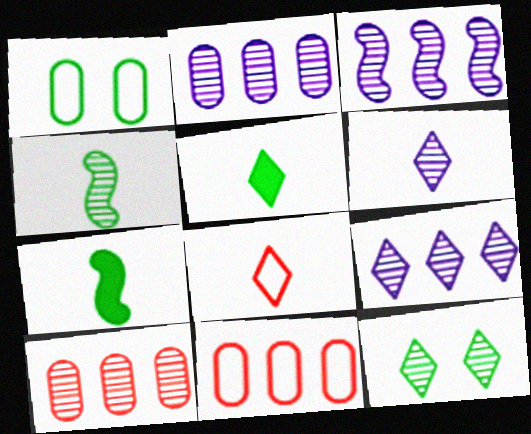[[2, 3, 9], 
[5, 6, 8]]